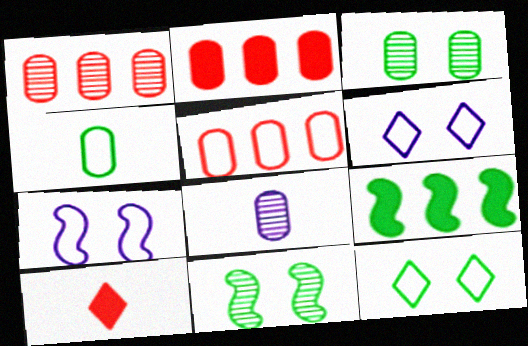[[1, 2, 5], 
[1, 3, 8]]